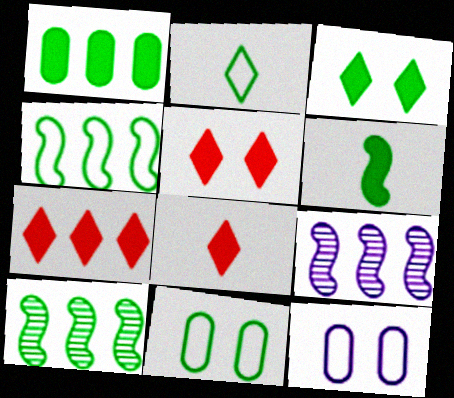[[1, 3, 6], 
[2, 4, 11], 
[5, 7, 8], 
[8, 9, 11], 
[8, 10, 12]]